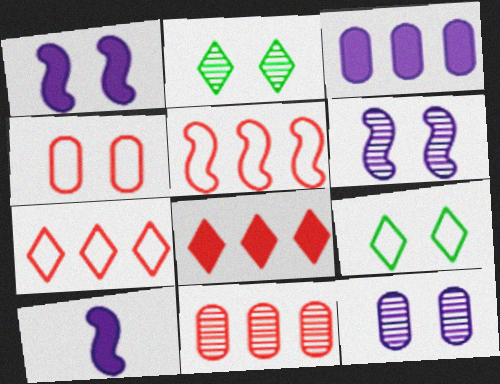[[1, 2, 4], 
[5, 8, 11], 
[9, 10, 11]]